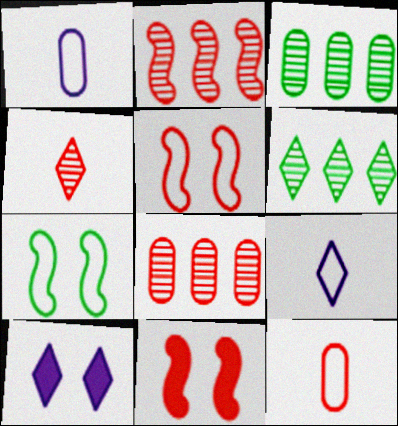[[1, 6, 11], 
[3, 9, 11]]